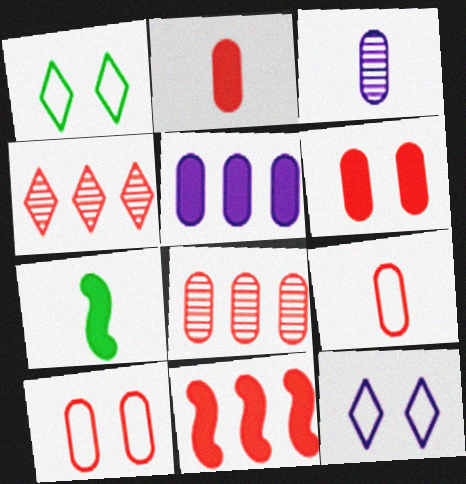[[1, 3, 11], 
[2, 8, 10], 
[6, 8, 9], 
[7, 8, 12]]